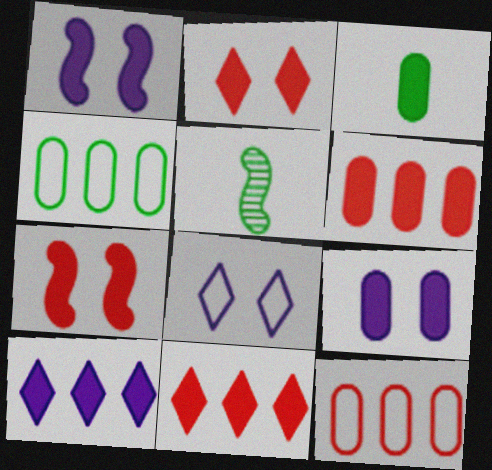[[1, 3, 11], 
[3, 6, 9], 
[3, 7, 10], 
[5, 6, 8]]